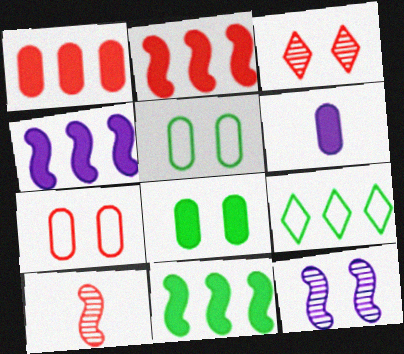[[1, 6, 8], 
[2, 4, 11]]